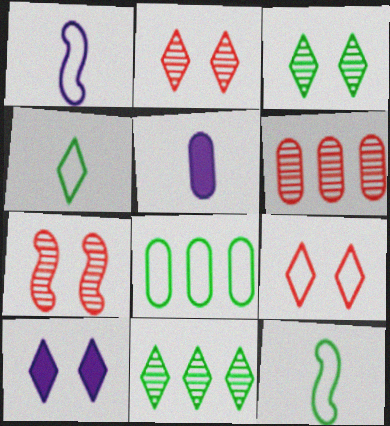[[1, 8, 9], 
[3, 9, 10], 
[6, 10, 12]]